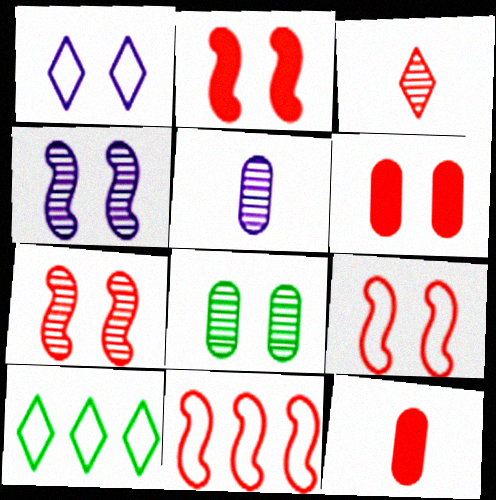[[1, 2, 8], 
[2, 5, 10], 
[2, 7, 9], 
[3, 6, 11], 
[4, 10, 12]]